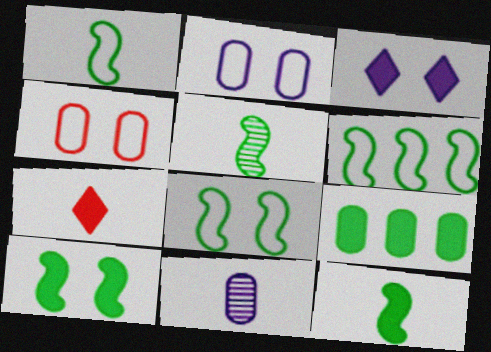[[1, 5, 12], 
[1, 6, 8], 
[1, 7, 11], 
[4, 9, 11], 
[5, 6, 10]]